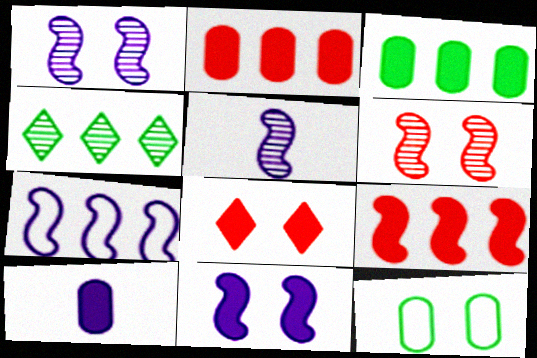[[1, 8, 12], 
[2, 4, 7], 
[5, 7, 11]]